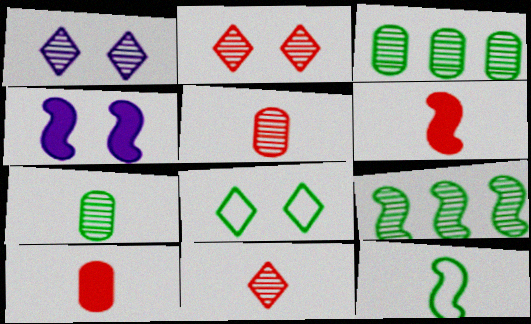[[1, 5, 9]]